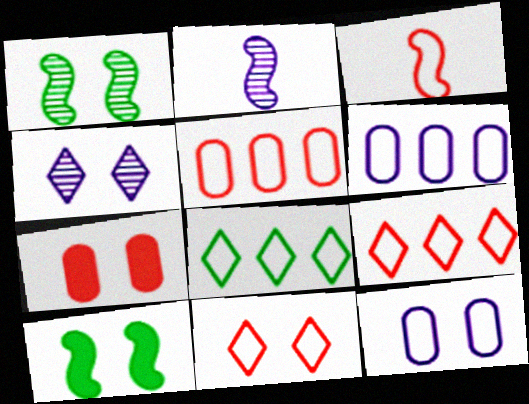[[2, 7, 8], 
[3, 5, 11], 
[3, 8, 12]]